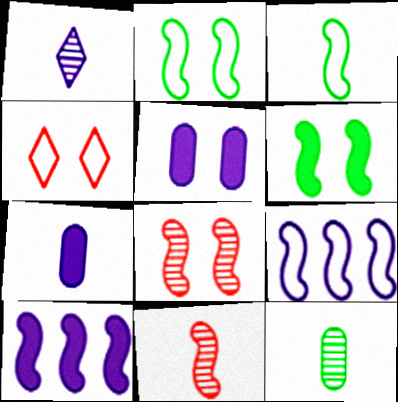[[1, 5, 9], 
[1, 11, 12], 
[2, 10, 11], 
[3, 8, 10], 
[4, 10, 12], 
[6, 9, 11]]